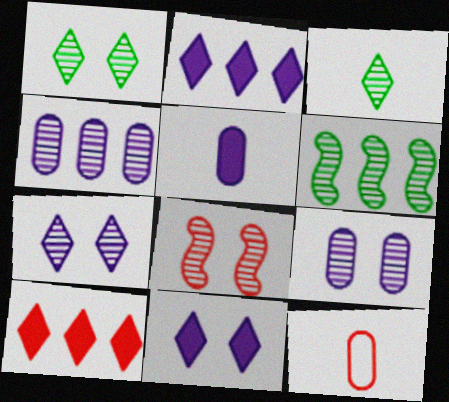[[1, 8, 9], 
[3, 4, 8], 
[6, 11, 12], 
[8, 10, 12]]